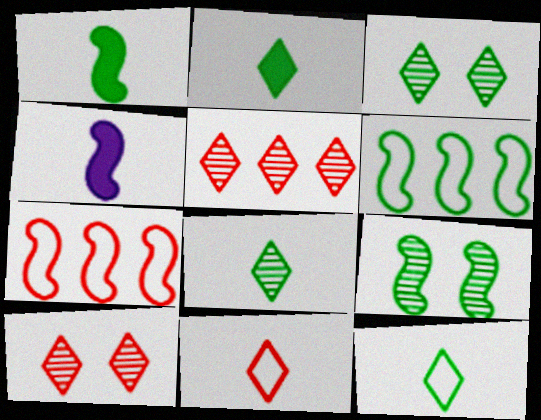[[1, 6, 9], 
[2, 8, 12], 
[4, 7, 9]]